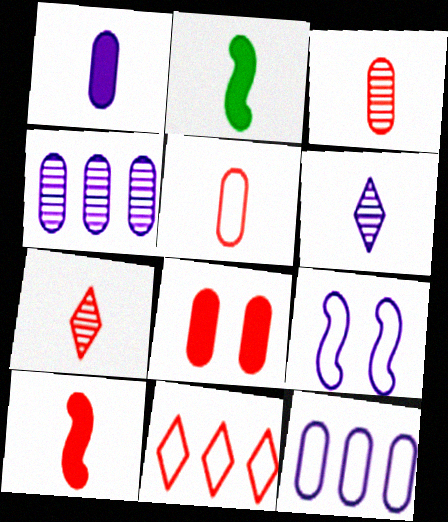[[2, 5, 6], 
[5, 7, 10]]